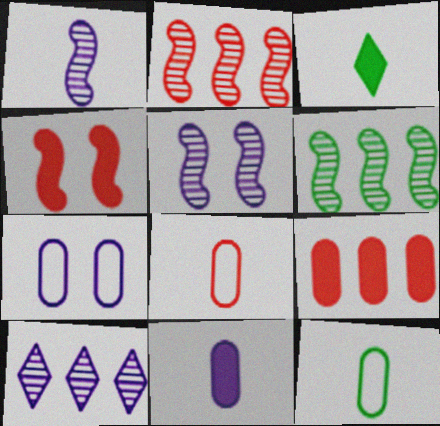[[1, 3, 8], 
[2, 3, 7], 
[4, 10, 12]]